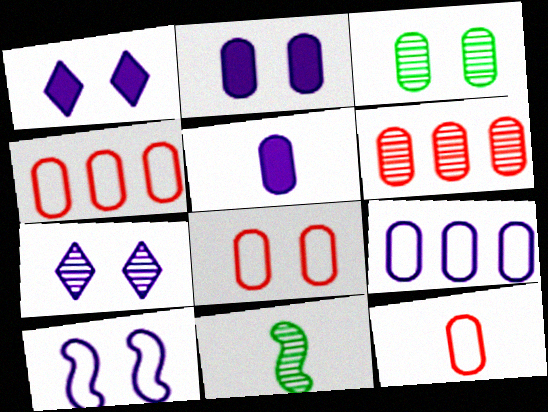[[1, 4, 11], 
[2, 3, 8], 
[2, 7, 10], 
[3, 4, 5], 
[4, 8, 12], 
[6, 7, 11]]